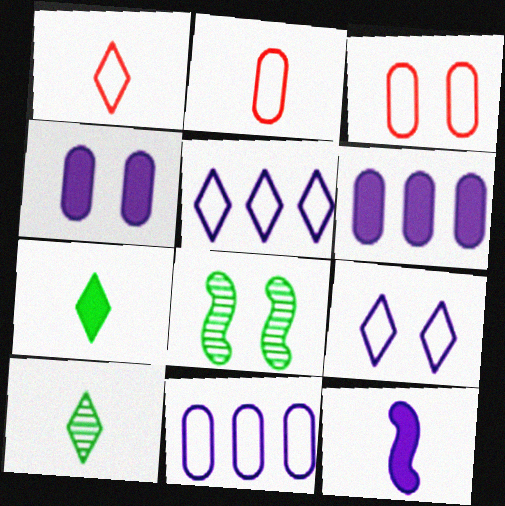[[1, 6, 8], 
[2, 10, 12]]